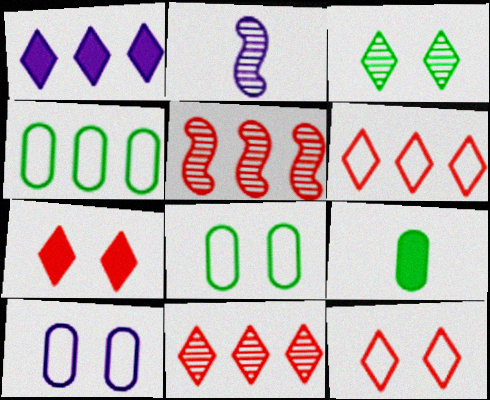[[1, 2, 10], 
[1, 4, 5], 
[2, 4, 7]]